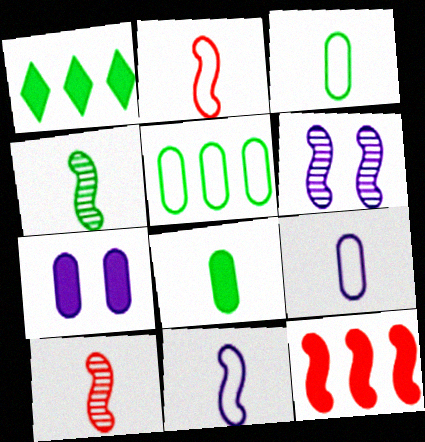[]